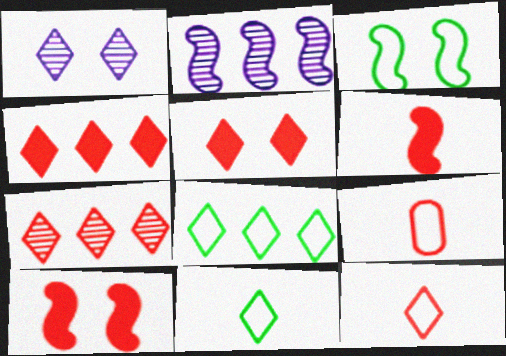[[1, 4, 11], 
[2, 3, 6], 
[5, 7, 12], 
[7, 9, 10]]